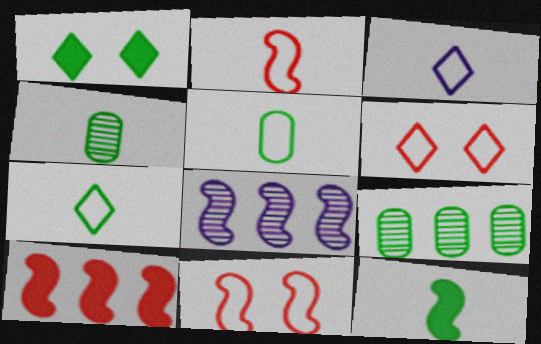[[2, 3, 5], 
[4, 7, 12], 
[8, 11, 12]]